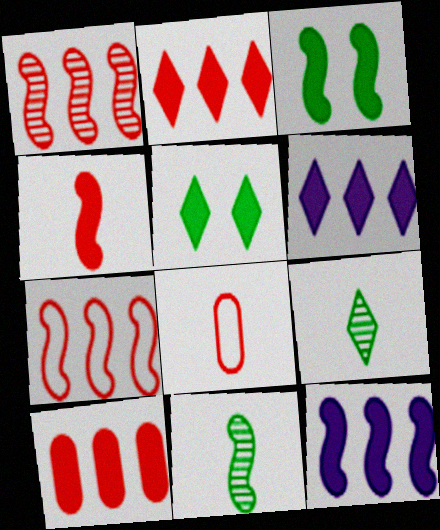[[3, 4, 12]]